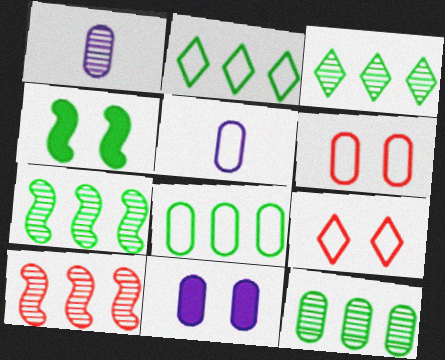[[3, 7, 12], 
[5, 6, 8]]